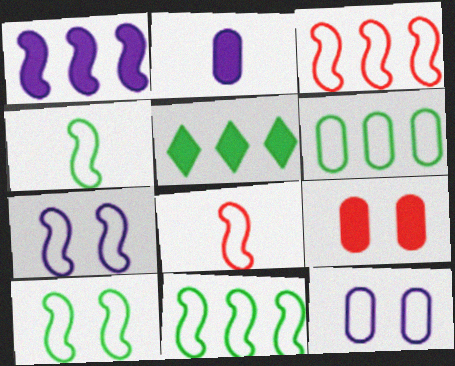[[3, 4, 7], 
[4, 10, 11], 
[7, 8, 11]]